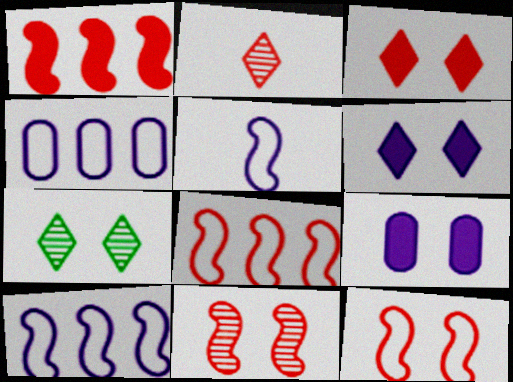[[7, 9, 12]]